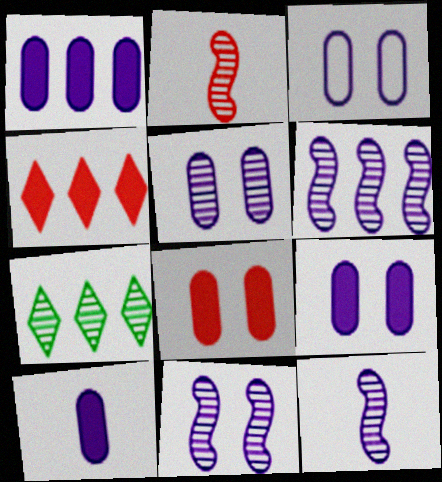[[1, 9, 10], 
[2, 5, 7], 
[3, 5, 9], 
[6, 11, 12]]